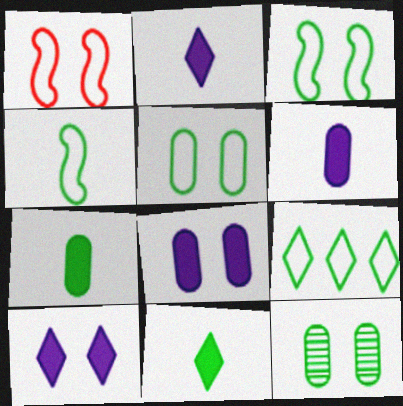[[1, 10, 12], 
[4, 5, 9]]